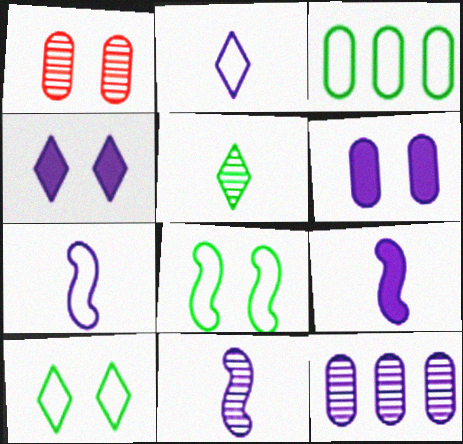[[1, 4, 8], 
[4, 7, 12], 
[7, 9, 11]]